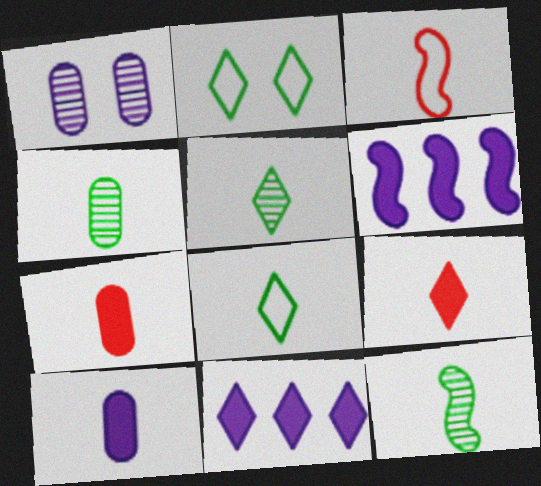[[3, 5, 10], 
[4, 5, 12]]